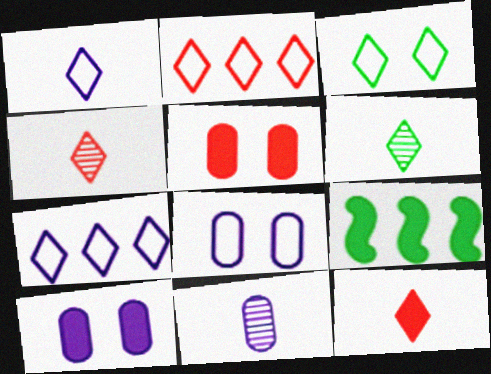[[1, 2, 3], 
[1, 6, 12], 
[4, 8, 9], 
[9, 10, 12]]